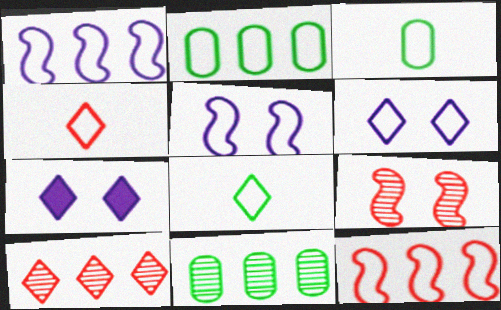[[2, 4, 5], 
[3, 6, 12], 
[7, 8, 10]]